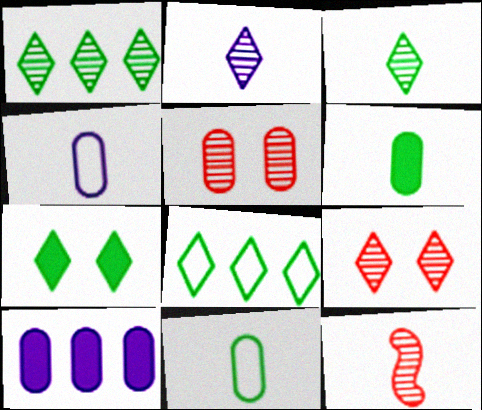[[1, 2, 9], 
[3, 7, 8], 
[5, 10, 11]]